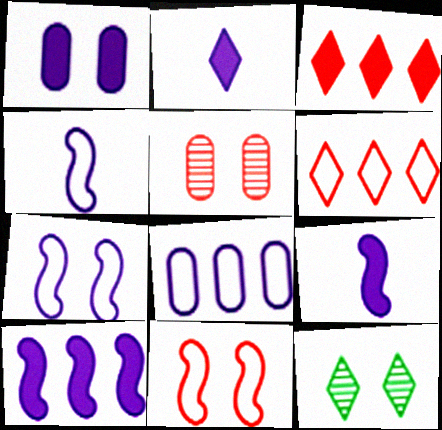[[1, 2, 10], 
[1, 11, 12], 
[2, 6, 12]]